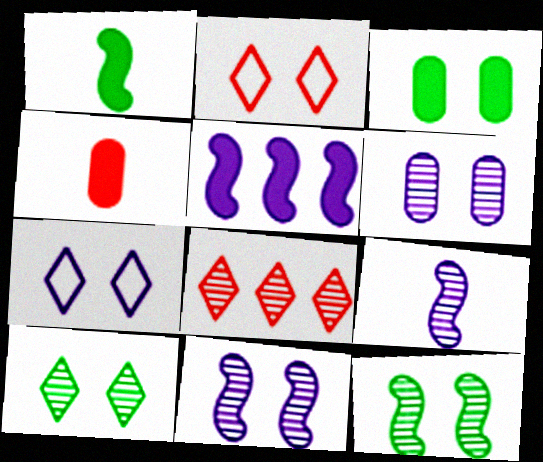[[2, 3, 11]]